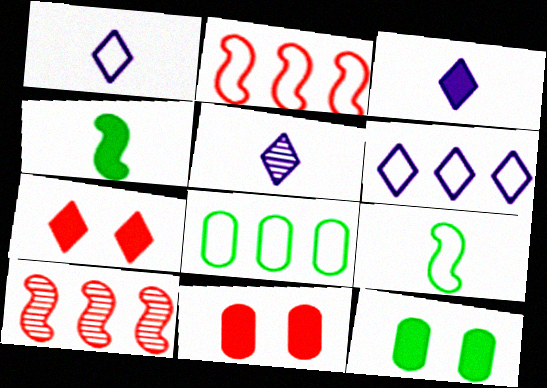[[1, 3, 5], 
[1, 10, 12], 
[2, 5, 12], 
[2, 6, 8]]